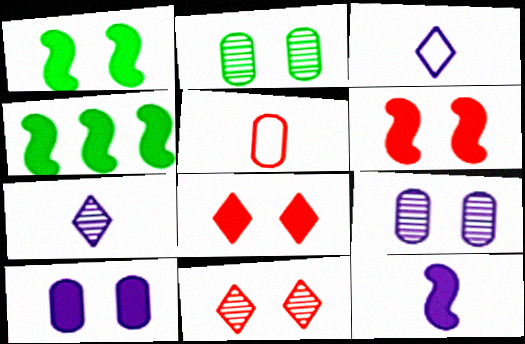[[1, 8, 10], 
[4, 6, 12]]